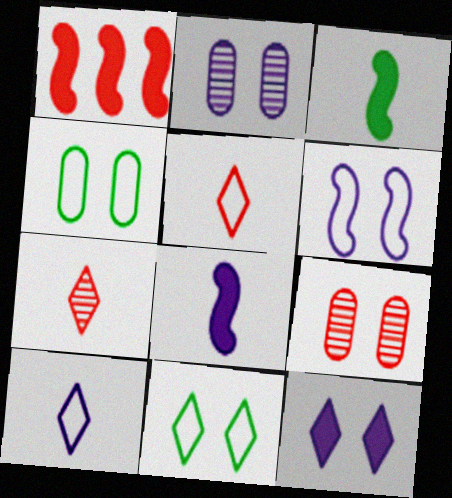[[1, 5, 9], 
[2, 6, 12]]